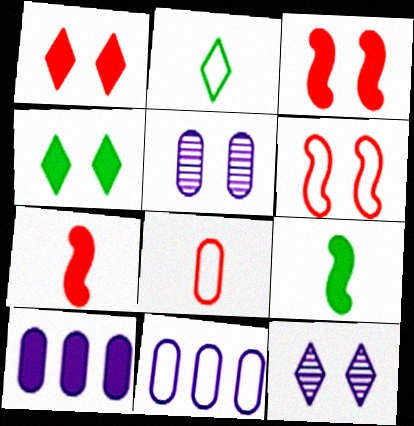[[1, 9, 10], 
[2, 6, 11], 
[4, 5, 6], 
[4, 7, 10]]